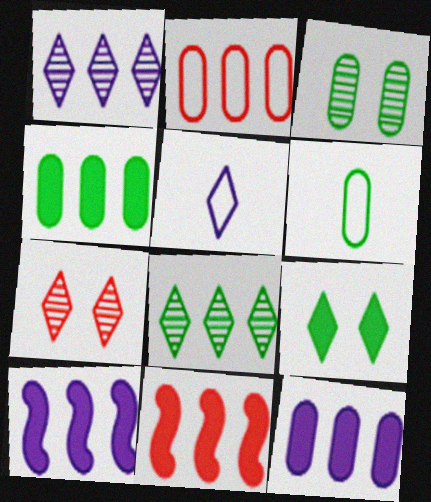[[2, 8, 10], 
[3, 4, 6], 
[3, 5, 11], 
[6, 7, 10]]